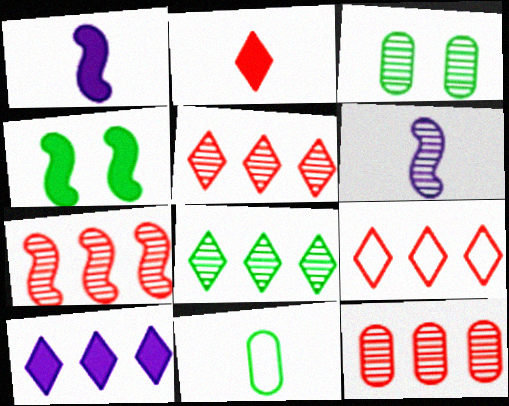[[1, 3, 9], 
[2, 6, 11], 
[3, 5, 6], 
[4, 8, 11], 
[5, 7, 12], 
[8, 9, 10]]